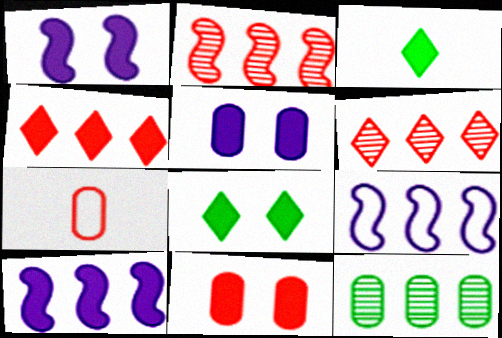[[1, 8, 11], 
[3, 10, 11], 
[4, 9, 12], 
[5, 7, 12]]